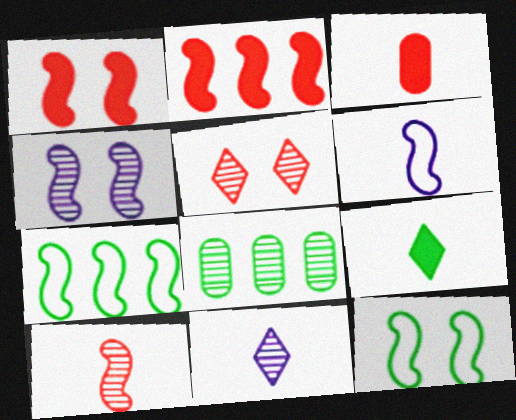[[1, 4, 12], 
[8, 9, 12]]